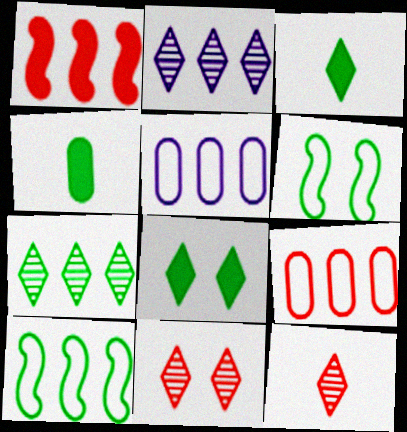[[1, 5, 7], 
[4, 6, 7]]